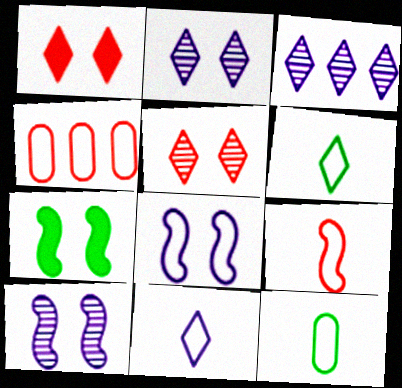[[1, 3, 6], 
[4, 6, 8], 
[9, 11, 12]]